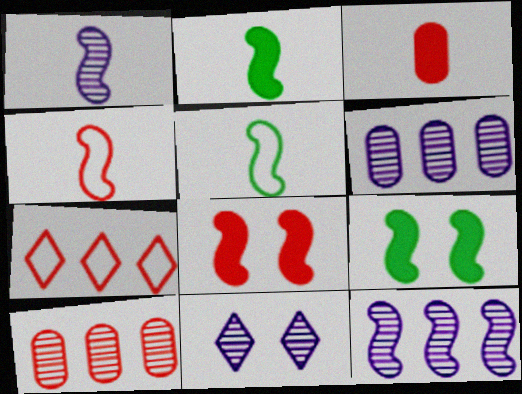[[1, 2, 4], 
[1, 6, 11], 
[4, 9, 12], 
[5, 8, 12]]